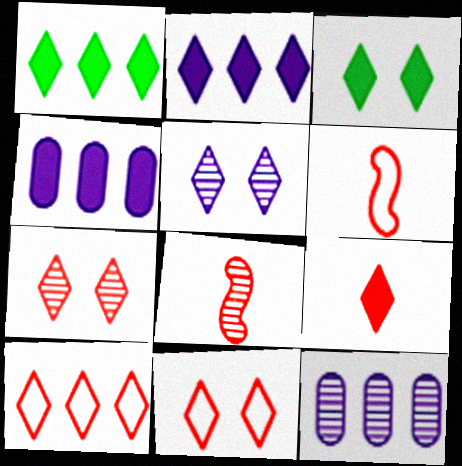[[2, 3, 9], 
[3, 5, 11], 
[3, 6, 12], 
[7, 9, 10]]